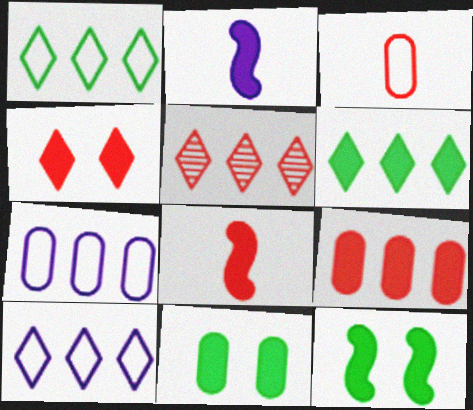[[4, 8, 9], 
[5, 6, 10]]